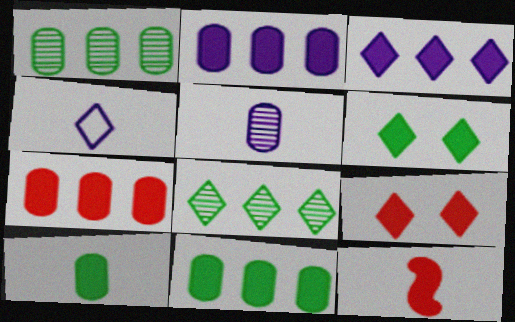[[2, 6, 12], 
[2, 7, 11], 
[4, 8, 9], 
[7, 9, 12]]